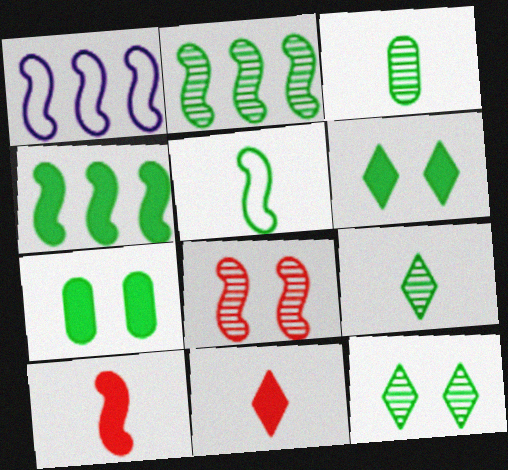[[2, 3, 12]]